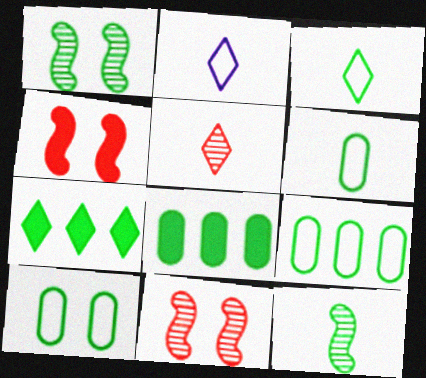[[1, 3, 8], 
[1, 6, 7], 
[2, 8, 11], 
[6, 9, 10], 
[7, 10, 12]]